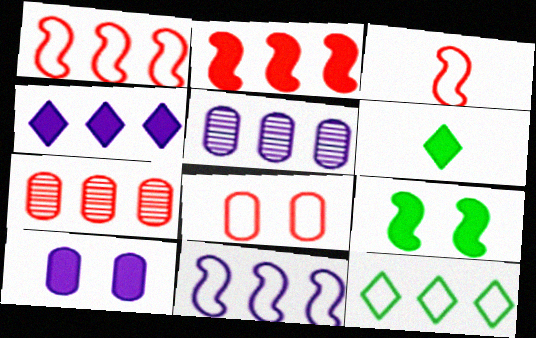[[2, 5, 12], 
[2, 6, 10], 
[4, 5, 11]]